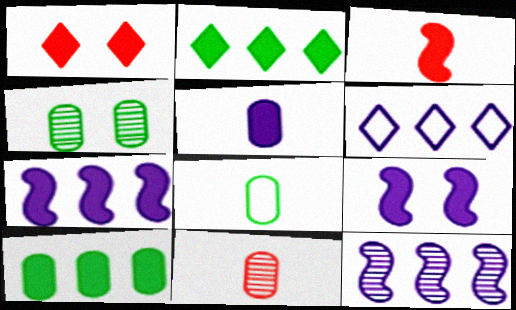[[1, 8, 12], 
[3, 4, 6], 
[4, 8, 10], 
[5, 8, 11]]